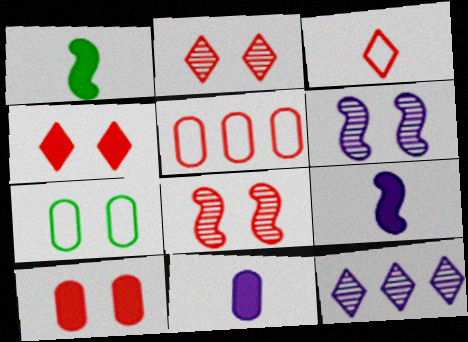[[4, 6, 7]]